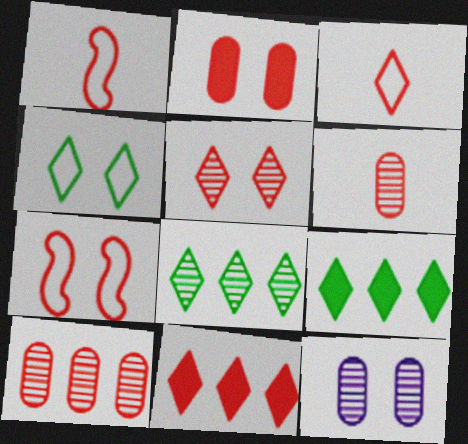[[1, 9, 12], 
[2, 5, 7], 
[3, 5, 11], 
[6, 7, 11]]